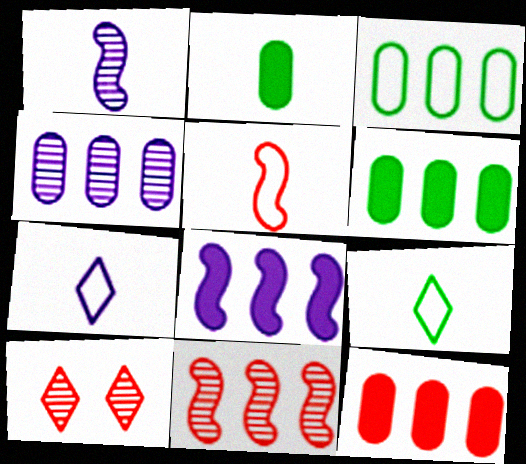[[3, 4, 12], 
[5, 10, 12]]